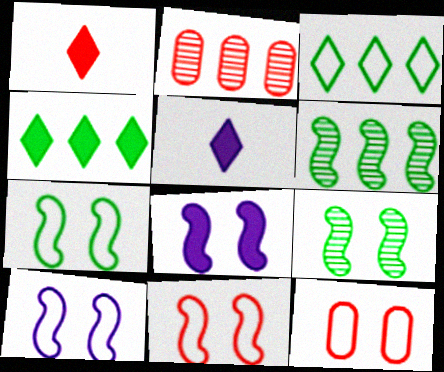[[1, 2, 11], 
[2, 5, 7], 
[5, 6, 12], 
[7, 10, 11], 
[8, 9, 11]]